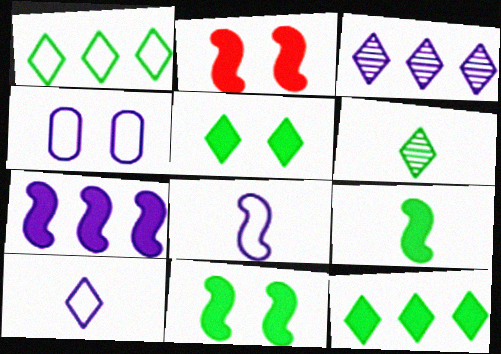[[1, 5, 6], 
[2, 7, 9]]